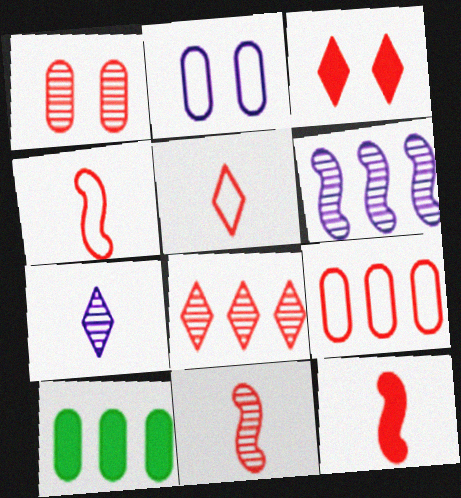[[1, 8, 11], 
[3, 5, 8], 
[3, 9, 11], 
[4, 11, 12]]